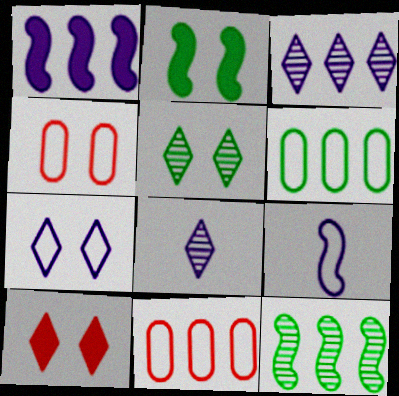[[2, 8, 11], 
[5, 7, 10]]